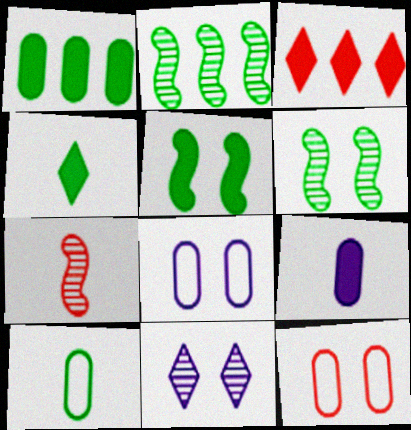[[1, 4, 5], 
[3, 5, 9], 
[3, 7, 12], 
[5, 11, 12]]